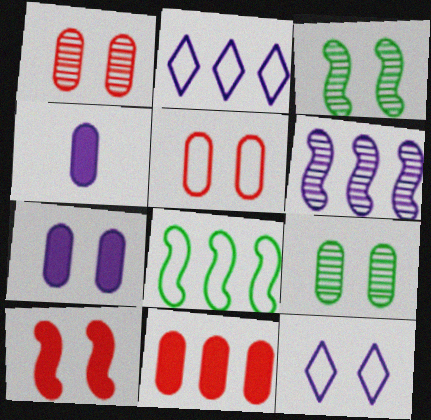[[4, 6, 12], 
[5, 7, 9], 
[9, 10, 12]]